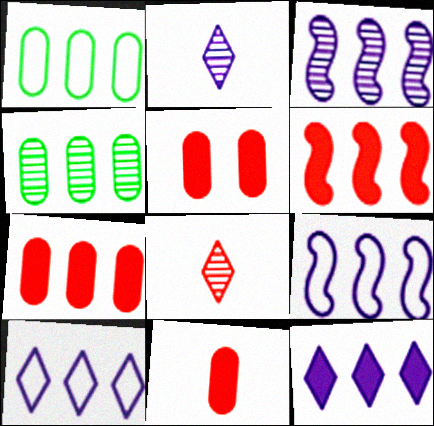[[4, 6, 10], 
[5, 7, 11]]